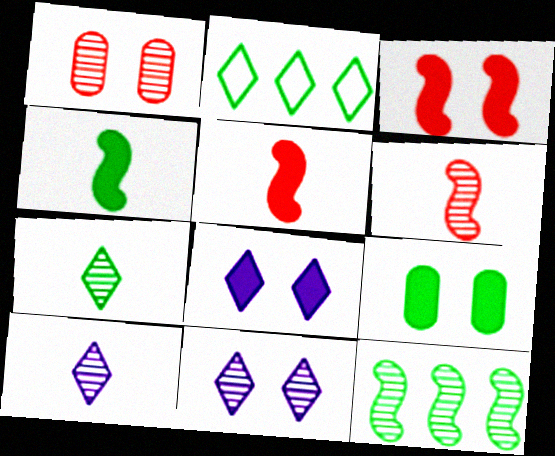[[1, 10, 12], 
[3, 8, 9]]